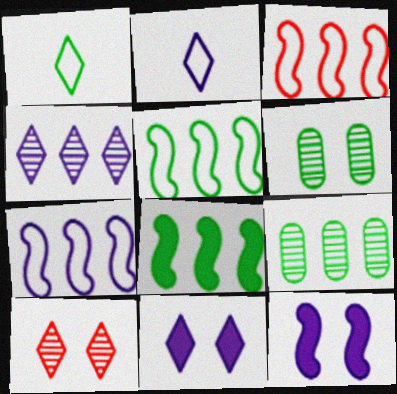[[1, 6, 8], 
[2, 4, 11], 
[3, 5, 7]]